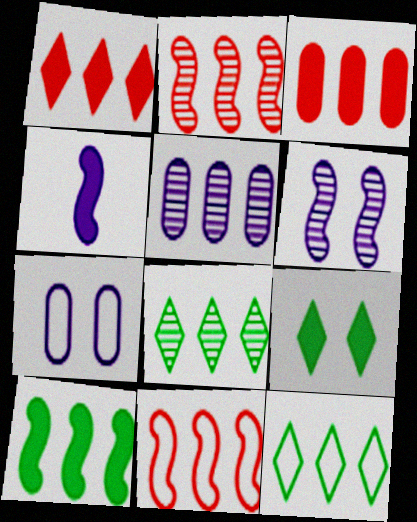[[2, 5, 8], 
[3, 4, 9]]